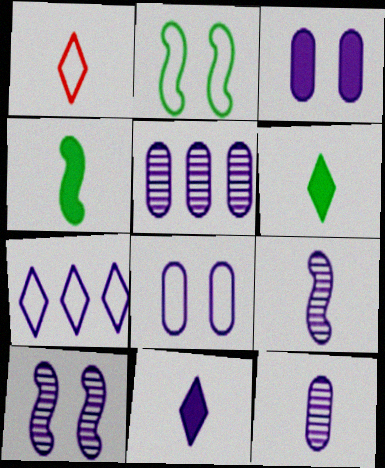[[1, 4, 12], 
[3, 7, 9]]